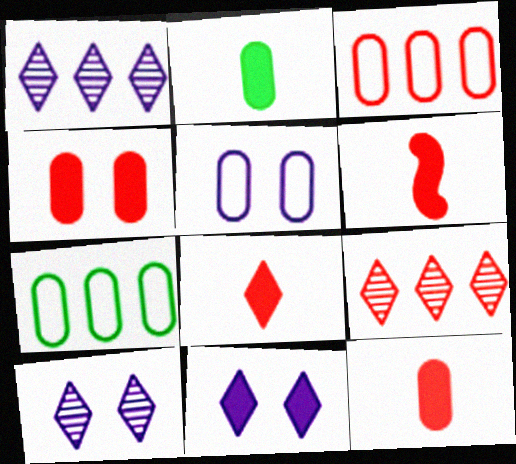[[6, 7, 10], 
[6, 8, 12]]